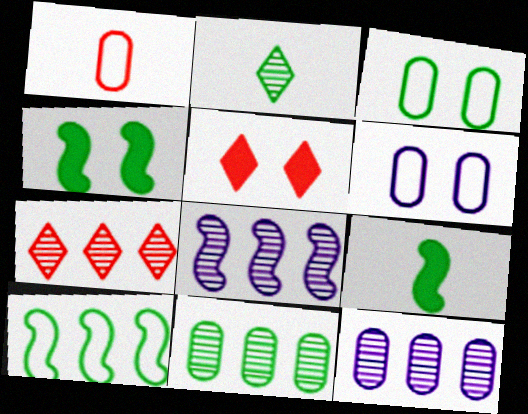[[6, 7, 9], 
[7, 8, 11]]